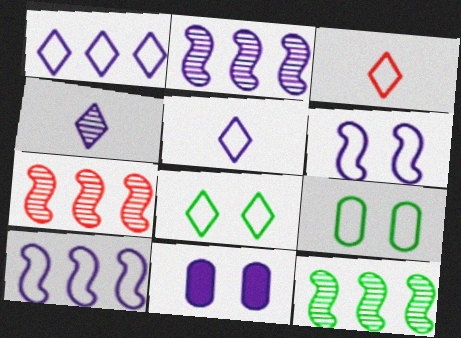[[1, 3, 8], 
[2, 5, 11], 
[2, 7, 12], 
[3, 9, 10], 
[3, 11, 12], 
[4, 10, 11]]